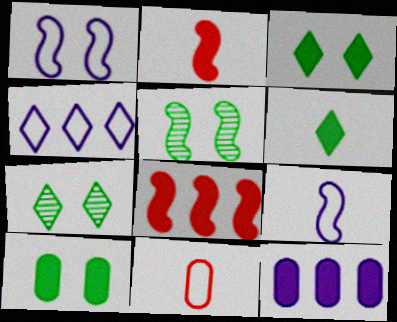[[2, 3, 12], 
[5, 8, 9]]